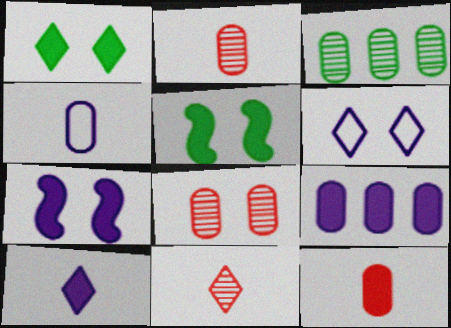[[5, 6, 8], 
[7, 9, 10]]